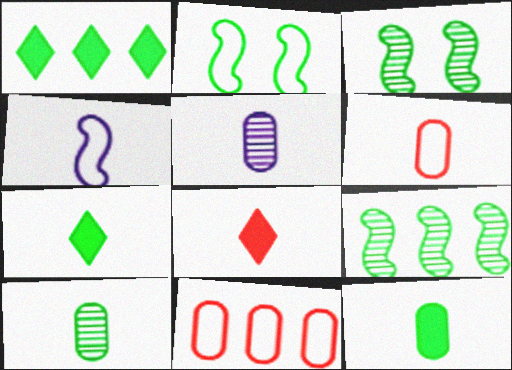[[1, 2, 10], 
[4, 8, 10], 
[5, 6, 12]]